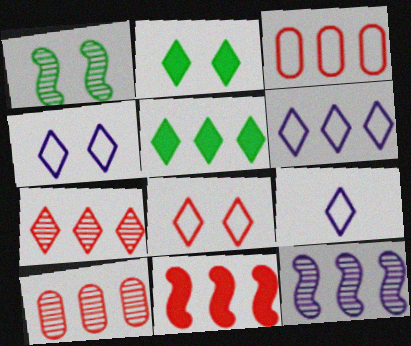[[2, 7, 9], 
[3, 5, 12], 
[3, 7, 11], 
[4, 6, 9], 
[5, 6, 7]]